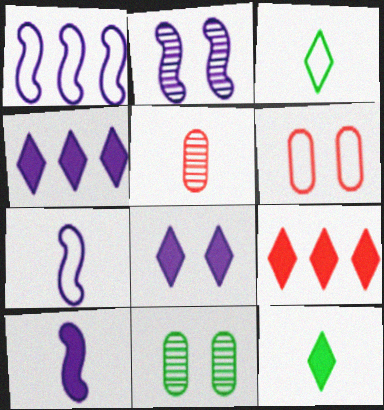[[1, 2, 10], 
[1, 3, 6], 
[3, 5, 10], 
[5, 7, 12], 
[7, 9, 11], 
[8, 9, 12]]